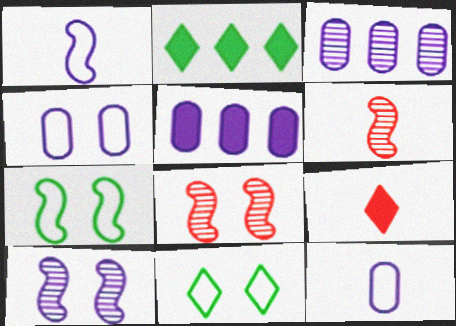[[2, 4, 6], 
[2, 8, 12], 
[3, 7, 9], 
[5, 6, 11]]